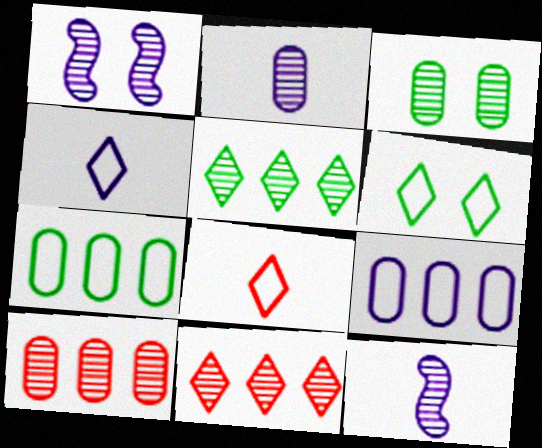[[2, 3, 10], 
[3, 11, 12]]